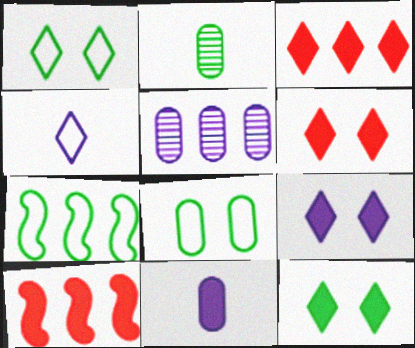[[2, 7, 12], 
[3, 5, 7], 
[6, 9, 12], 
[10, 11, 12]]